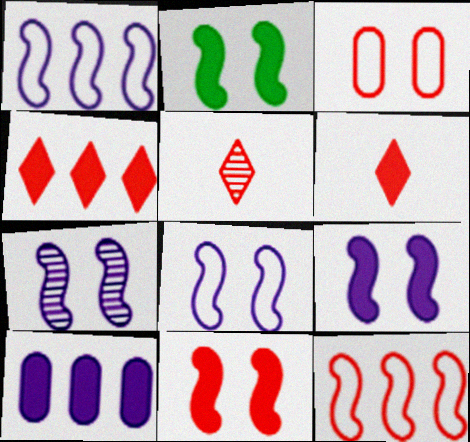[[2, 6, 10], 
[2, 9, 11], 
[7, 8, 9]]